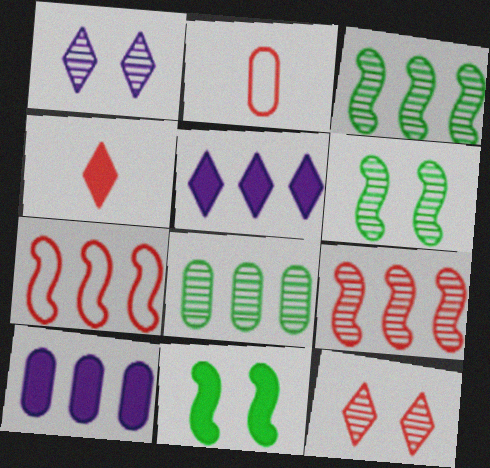[[2, 5, 6], 
[4, 10, 11], 
[5, 7, 8]]